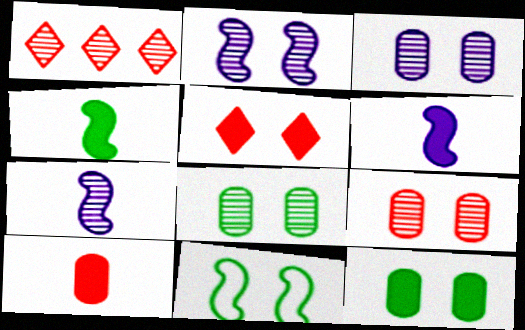[[1, 7, 8], 
[3, 5, 11], 
[3, 8, 9]]